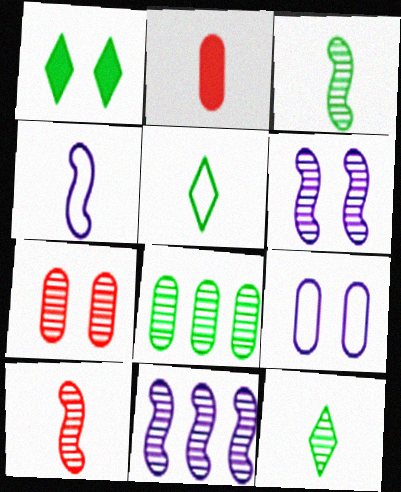[[2, 4, 12], 
[2, 8, 9], 
[7, 11, 12]]